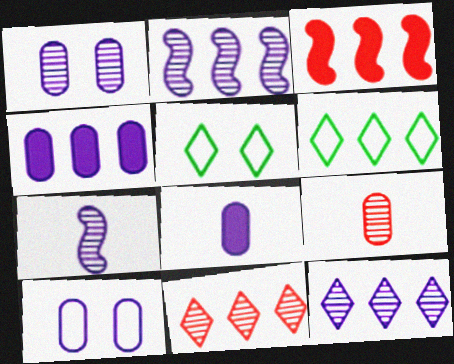[[1, 7, 12]]